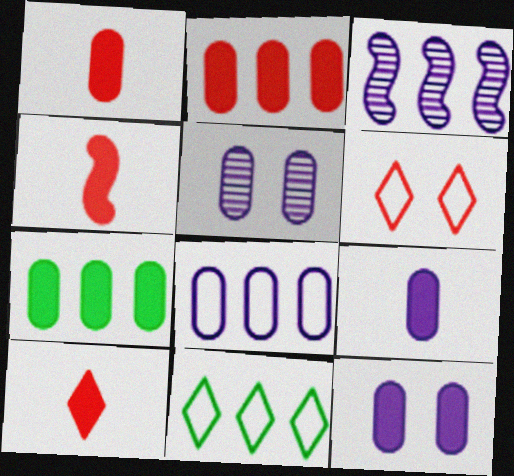[[1, 4, 10], 
[1, 7, 12], 
[2, 3, 11], 
[4, 5, 11], 
[5, 8, 9]]